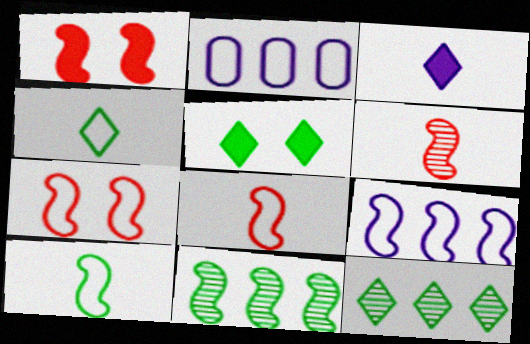[[2, 4, 7], 
[2, 5, 6], 
[4, 5, 12], 
[7, 9, 10]]